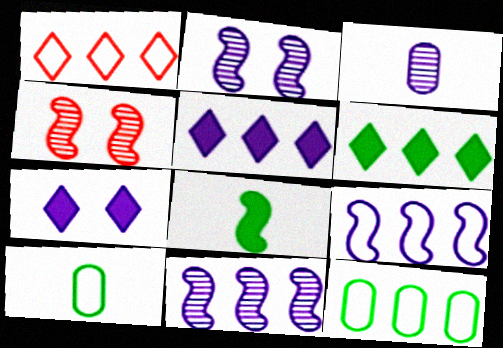[[1, 9, 12], 
[3, 7, 9], 
[4, 5, 10], 
[4, 8, 9]]